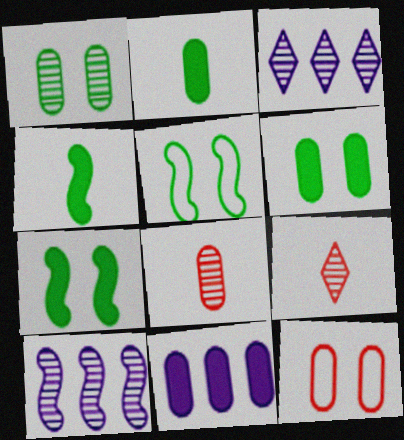[[1, 9, 10], 
[3, 4, 12], 
[5, 9, 11]]